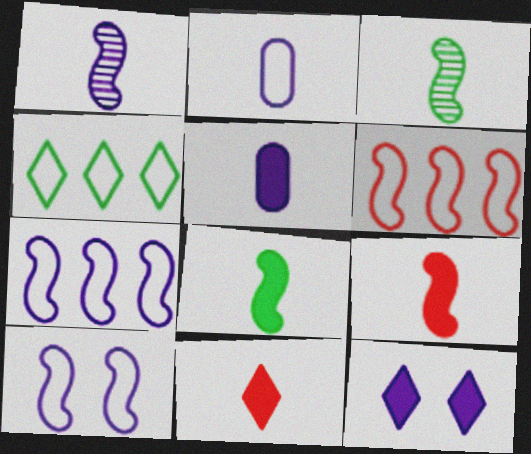[[2, 3, 11], 
[5, 8, 11]]